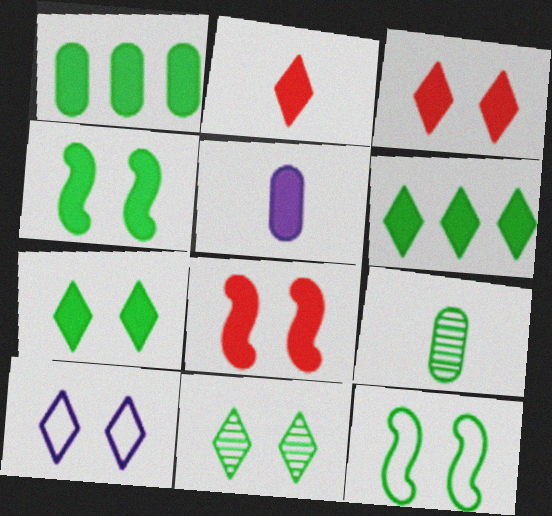[[3, 10, 11], 
[5, 6, 8], 
[6, 9, 12]]